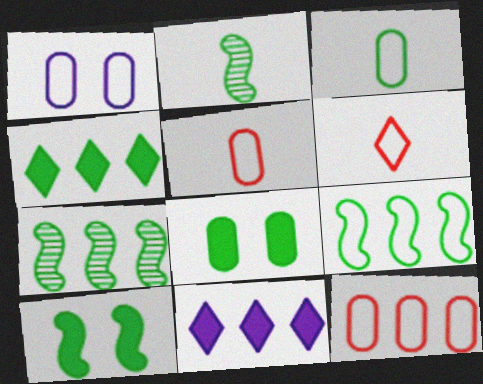[[1, 3, 12], 
[1, 6, 9], 
[2, 9, 10], 
[7, 11, 12]]